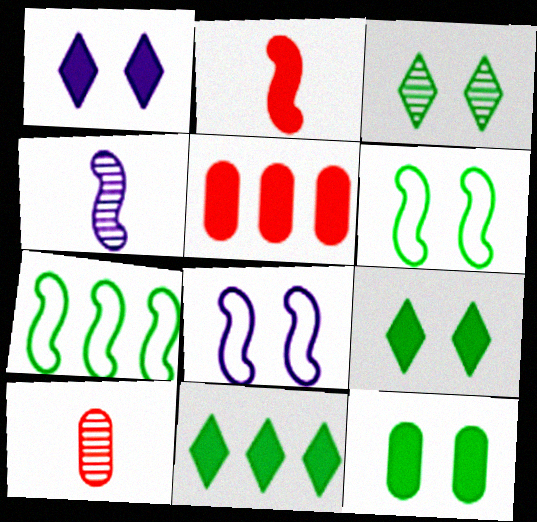[[1, 7, 10], 
[3, 6, 12], 
[8, 10, 11]]